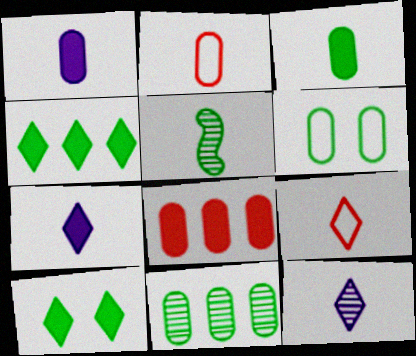[[1, 5, 9], 
[2, 5, 7], 
[3, 6, 11], 
[4, 5, 6]]